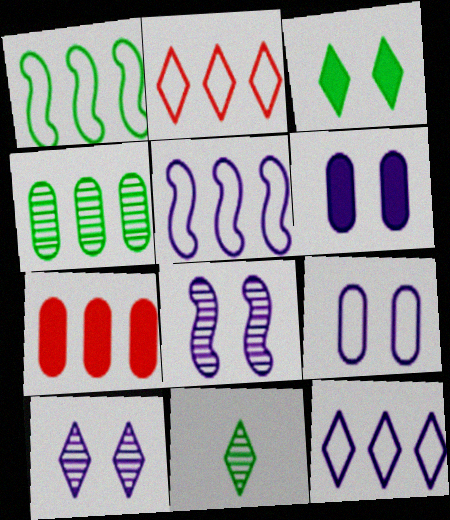[]